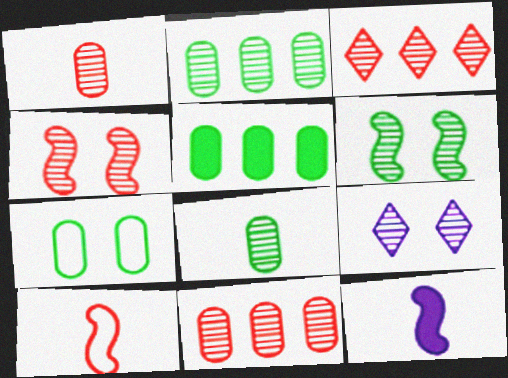[[1, 3, 4], 
[3, 7, 12], 
[5, 7, 8], 
[5, 9, 10]]